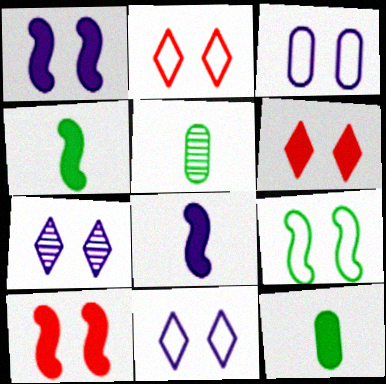[[1, 3, 7], 
[2, 3, 9]]